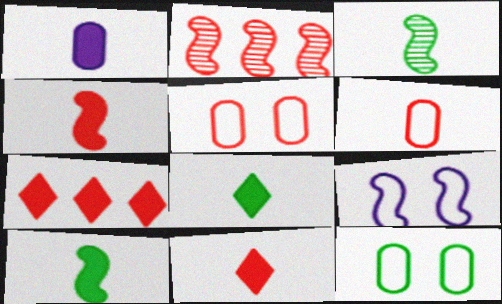[[1, 4, 8], 
[1, 10, 11], 
[2, 5, 11], 
[2, 9, 10]]